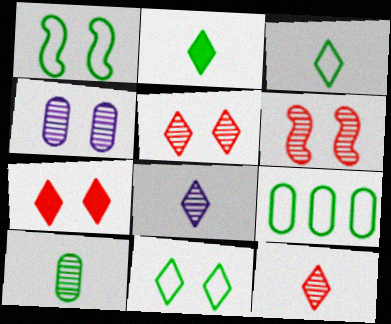[[1, 3, 9], 
[1, 4, 7]]